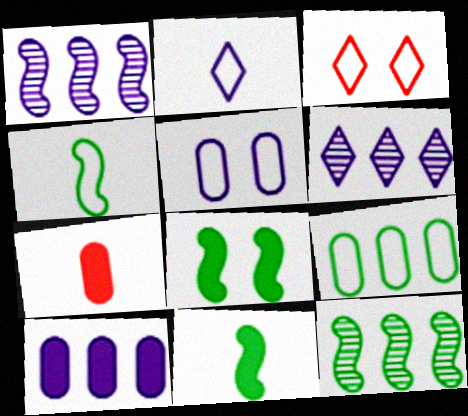[[4, 8, 12]]